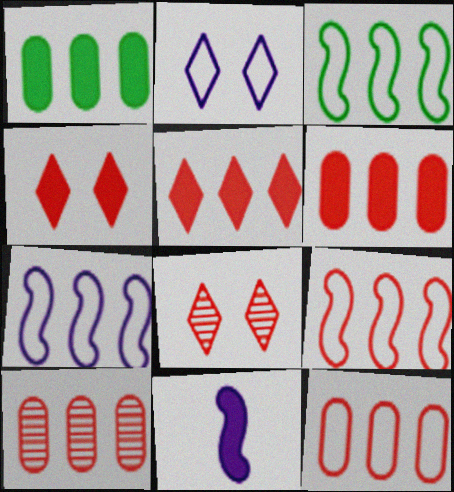[[1, 4, 11], 
[3, 7, 9], 
[5, 9, 10], 
[6, 10, 12]]